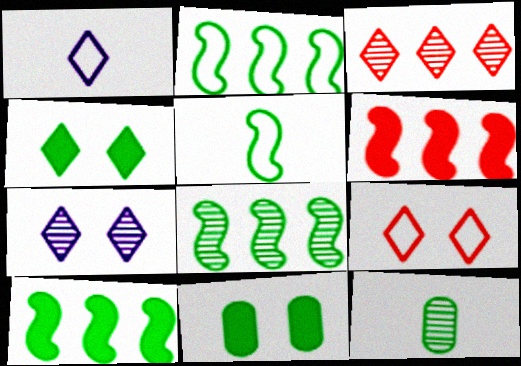[[1, 3, 4], 
[2, 4, 12], 
[2, 8, 10], 
[4, 7, 9]]